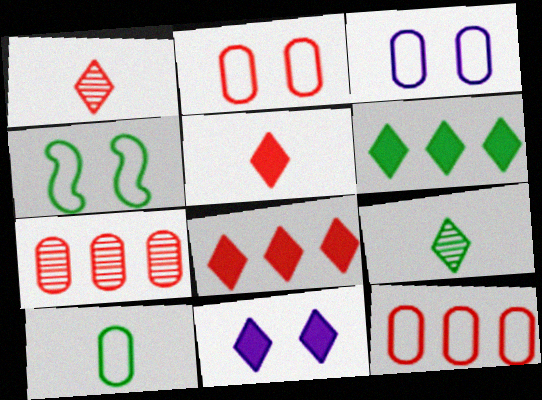[[3, 10, 12], 
[5, 6, 11]]